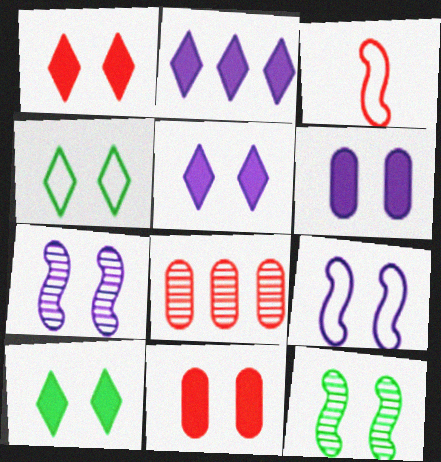[[1, 3, 8], 
[1, 5, 10], 
[4, 7, 11]]